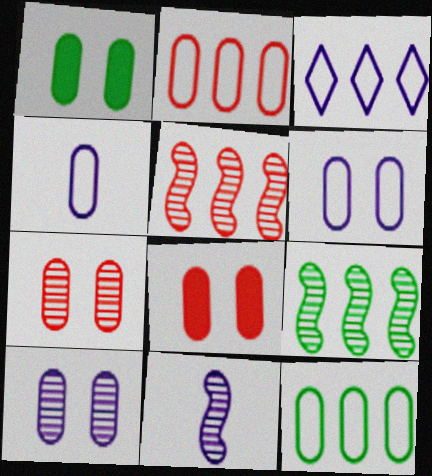[[1, 6, 7]]